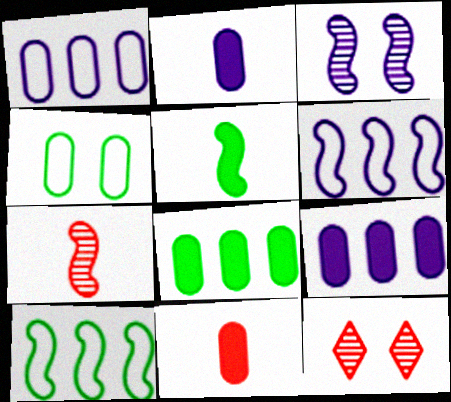[[1, 5, 12], 
[2, 10, 12]]